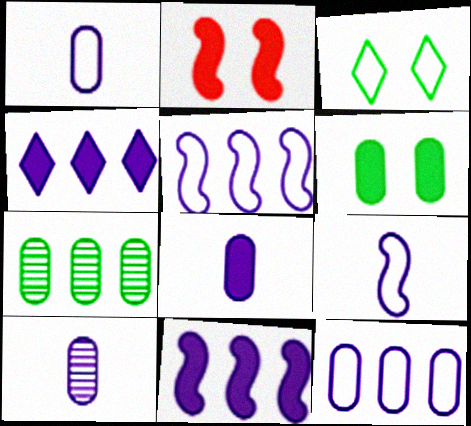[[1, 8, 10]]